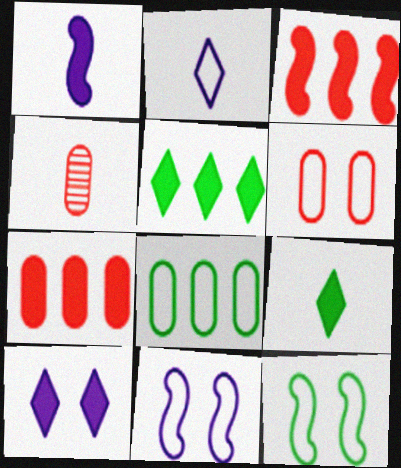[[4, 5, 11], 
[4, 6, 7]]